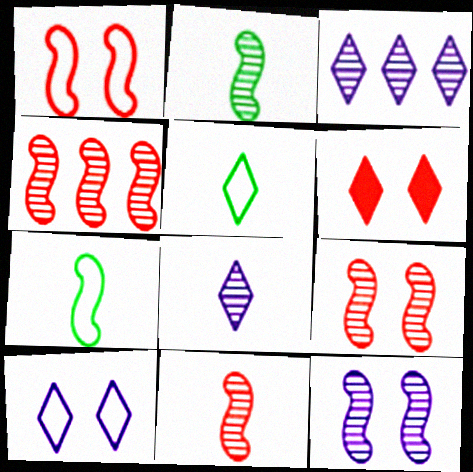[[2, 4, 12], 
[3, 5, 6], 
[4, 9, 11]]